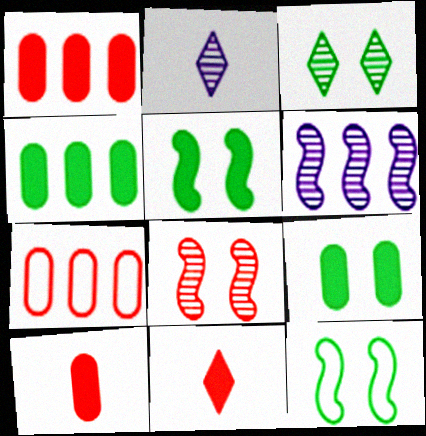[[1, 2, 12], 
[2, 5, 7], 
[3, 9, 12], 
[7, 8, 11]]